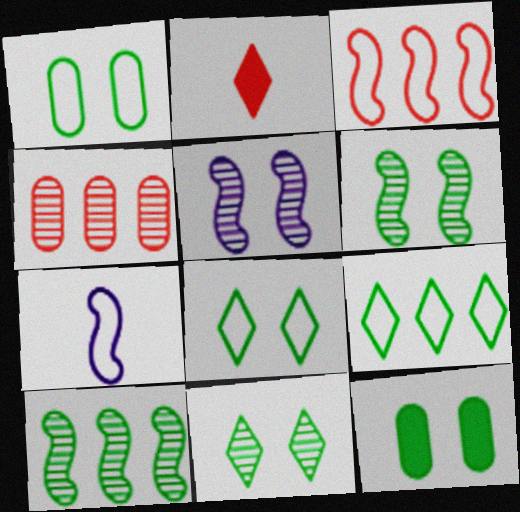[[6, 8, 12]]